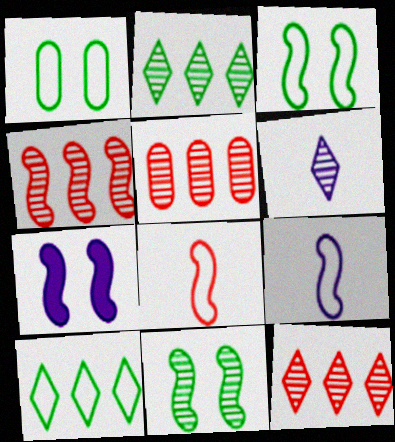[[4, 5, 12], 
[5, 6, 11]]